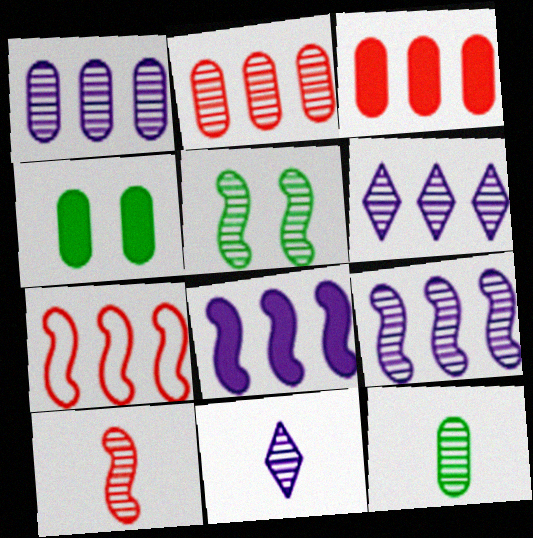[[1, 6, 9], 
[2, 5, 11], 
[4, 7, 11], 
[5, 9, 10], 
[10, 11, 12]]